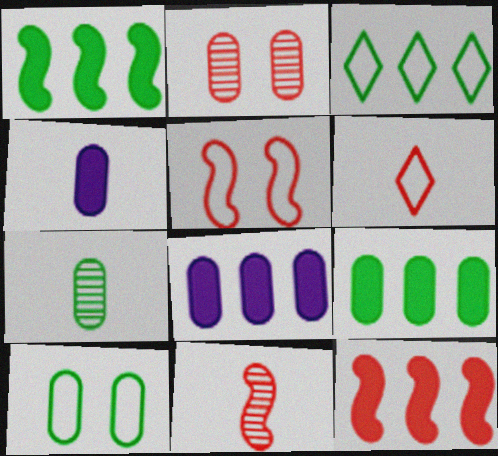[[2, 6, 12], 
[5, 11, 12], 
[7, 9, 10]]